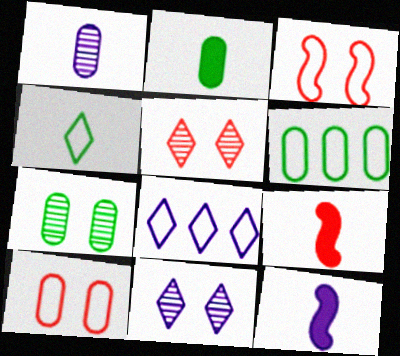[[1, 4, 9], 
[2, 6, 7], 
[5, 6, 12], 
[6, 9, 11], 
[7, 8, 9]]